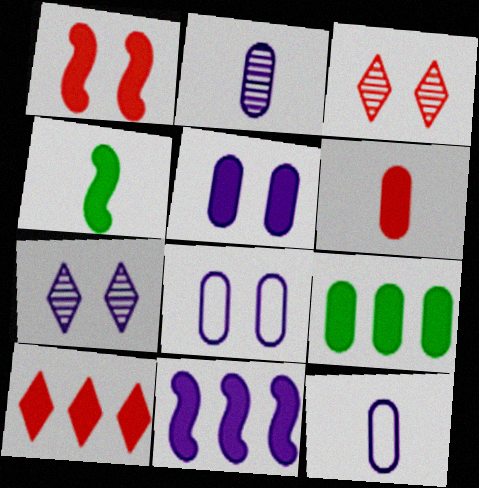[[1, 4, 11], 
[1, 6, 10], 
[4, 5, 10], 
[5, 6, 9], 
[7, 11, 12], 
[9, 10, 11]]